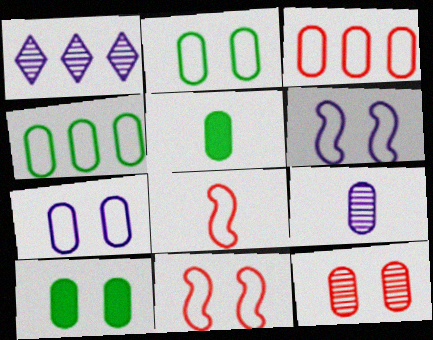[[1, 5, 11], 
[1, 8, 10], 
[3, 9, 10], 
[7, 10, 12]]